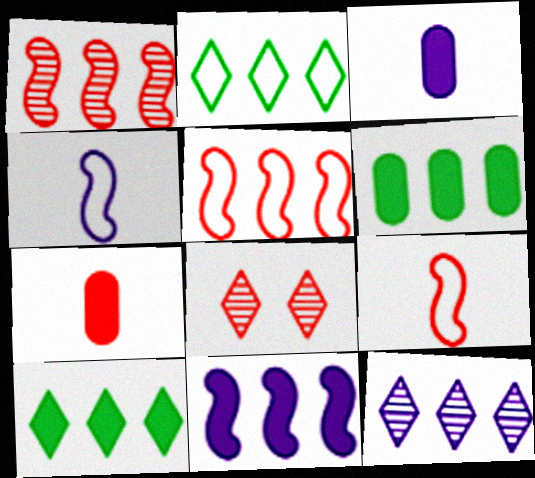[[4, 6, 8], 
[5, 6, 12], 
[5, 7, 8]]